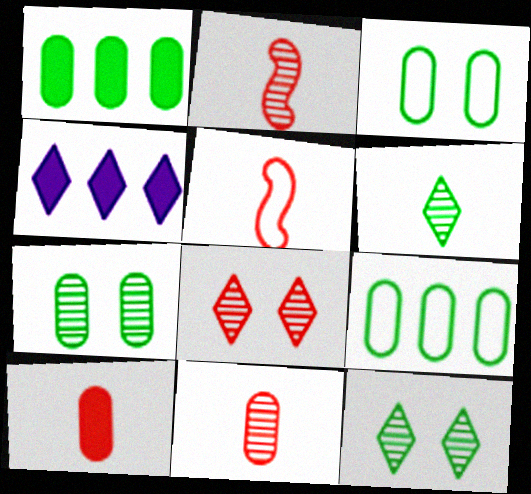[[2, 3, 4], 
[4, 5, 7]]